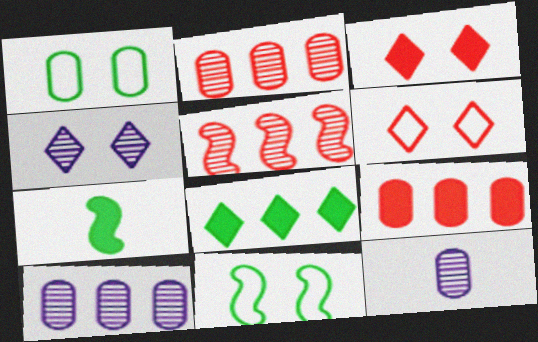[[1, 9, 12], 
[6, 7, 10]]